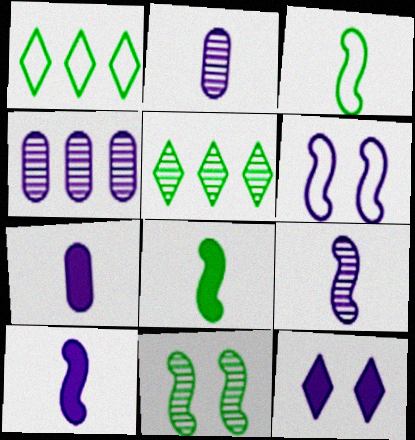[]